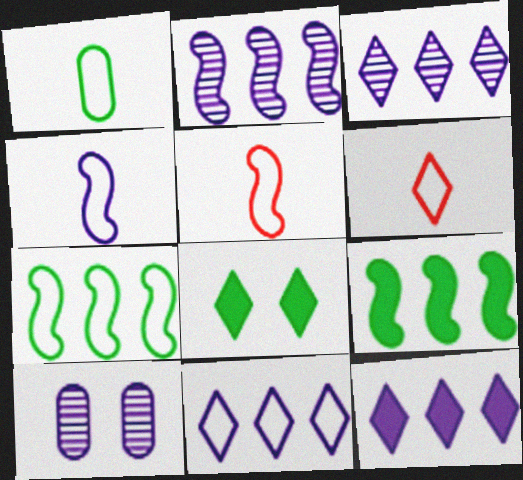[[1, 4, 6], 
[3, 6, 8], 
[3, 11, 12], 
[4, 10, 12], 
[6, 9, 10]]